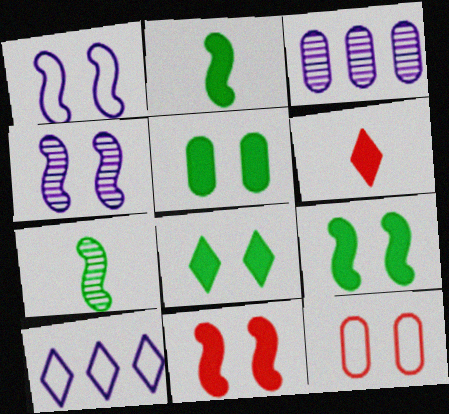[[4, 8, 12], 
[5, 8, 9]]